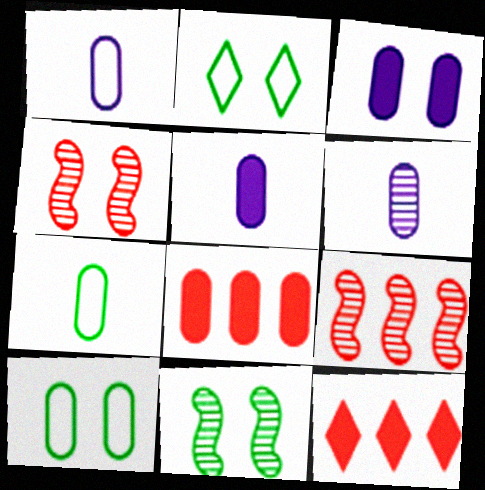[[1, 5, 6], 
[1, 11, 12], 
[2, 3, 4], 
[2, 5, 9], 
[6, 8, 10]]